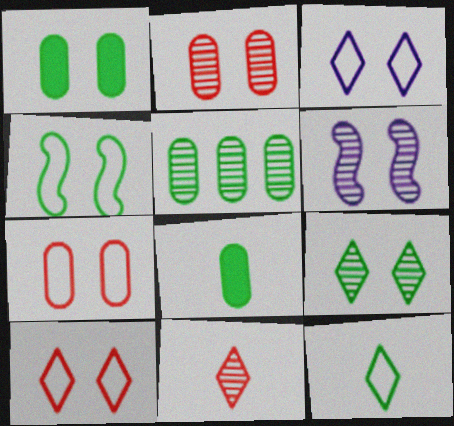[[1, 4, 9], 
[1, 6, 10], 
[2, 6, 9], 
[3, 4, 7], 
[5, 6, 11]]